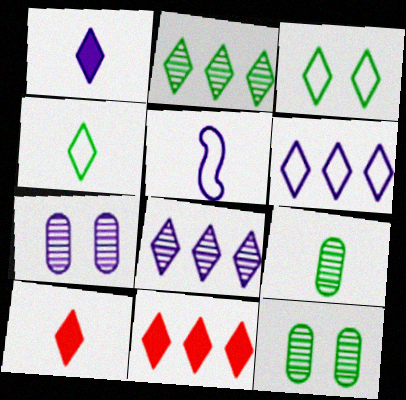[[2, 6, 11], 
[3, 8, 10], 
[5, 9, 10], 
[5, 11, 12]]